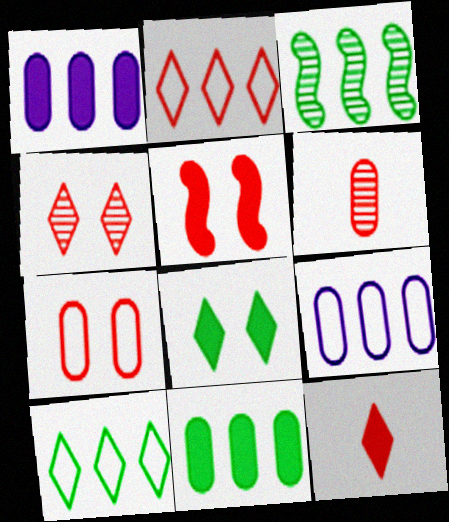[[1, 2, 3], 
[2, 4, 12], 
[2, 5, 6], 
[3, 10, 11], 
[4, 5, 7]]